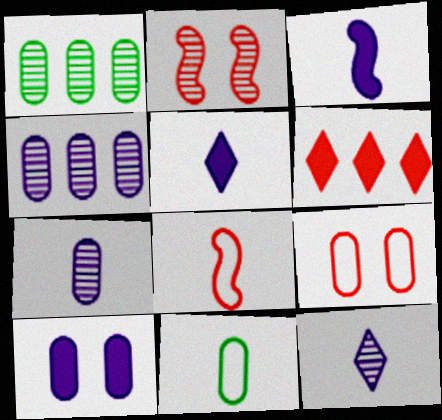[[1, 2, 12]]